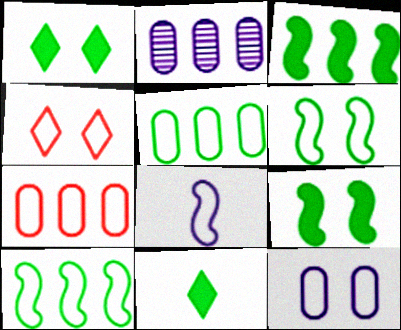[[4, 5, 8], 
[4, 6, 12]]